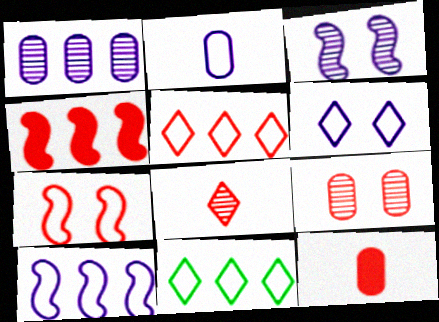[[1, 4, 11], 
[2, 6, 10], 
[2, 7, 11], 
[3, 11, 12]]